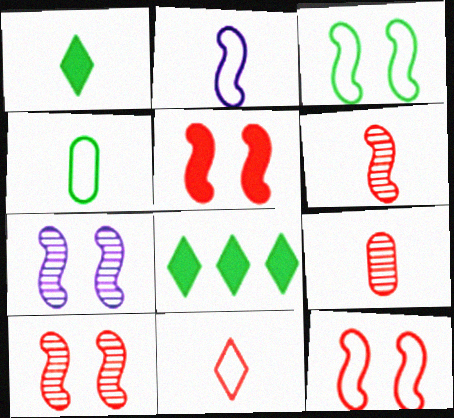[[1, 2, 9], 
[2, 4, 11], 
[3, 5, 7], 
[5, 10, 12]]